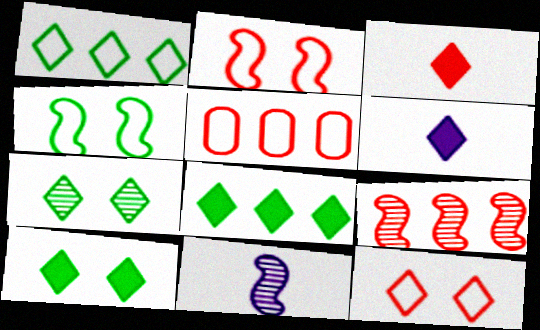[[5, 10, 11]]